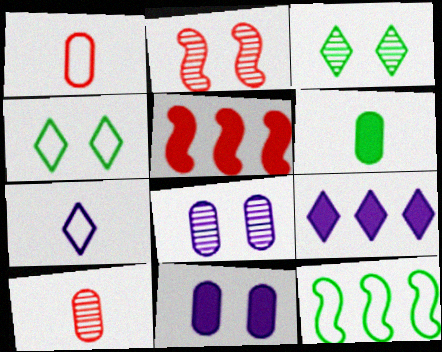[[2, 3, 8], 
[2, 4, 11], 
[3, 6, 12]]